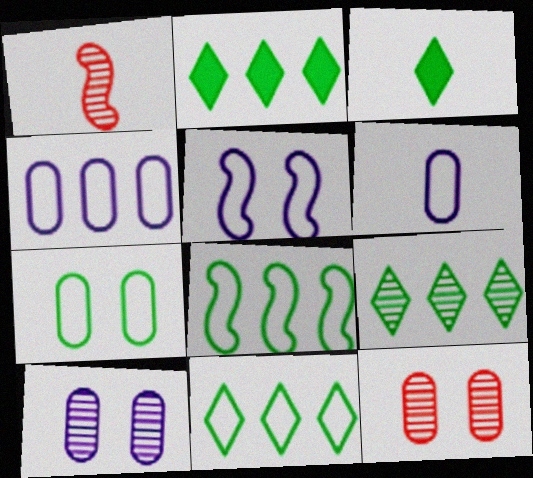[[1, 3, 6], 
[1, 9, 10], 
[2, 9, 11]]